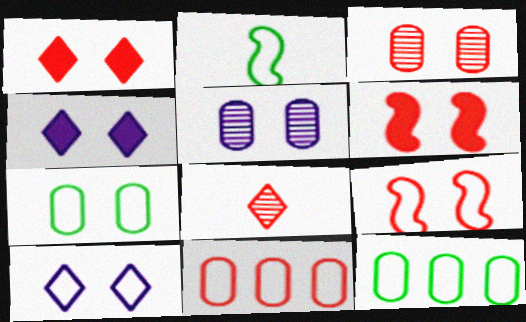[[1, 3, 9], 
[2, 10, 11], 
[6, 8, 11], 
[7, 9, 10]]